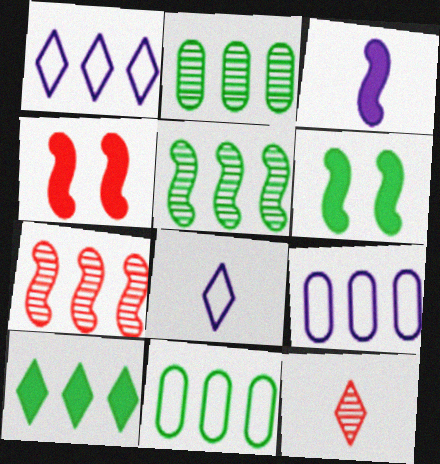[[2, 4, 8], 
[5, 10, 11], 
[6, 9, 12], 
[7, 9, 10]]